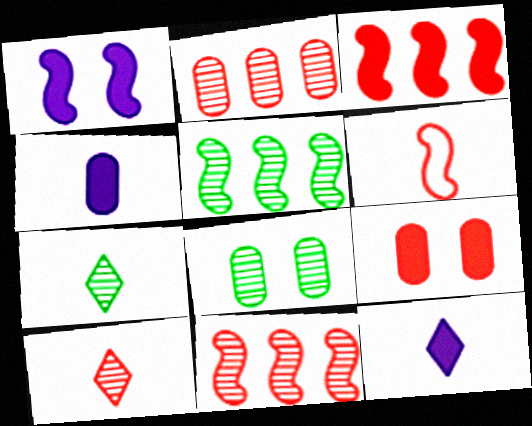[[1, 5, 6], 
[4, 6, 7], 
[5, 7, 8]]